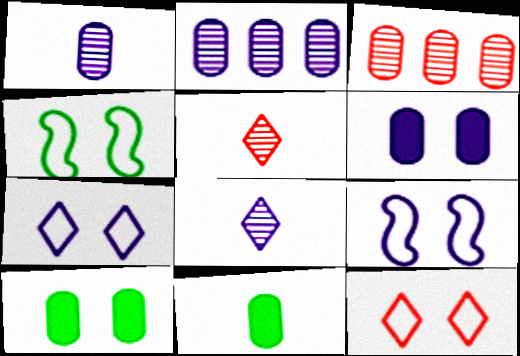[]